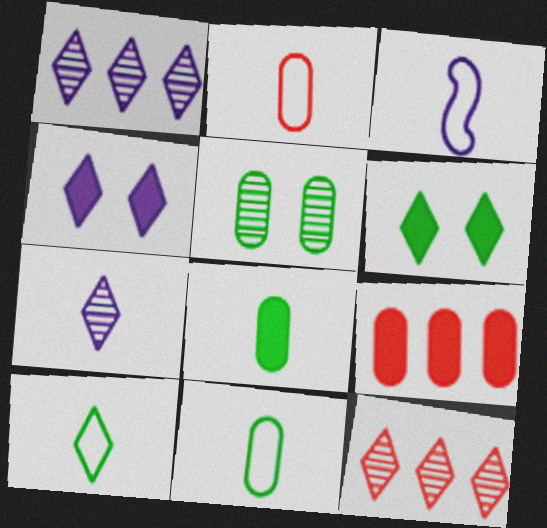[[2, 3, 10], 
[4, 10, 12]]